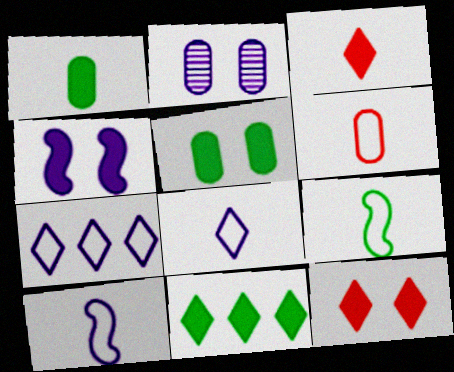[[4, 5, 12], 
[6, 8, 9]]